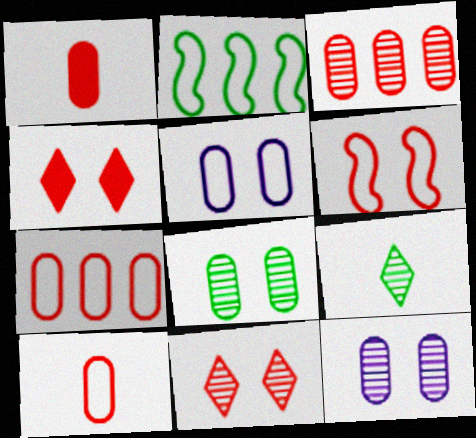[]